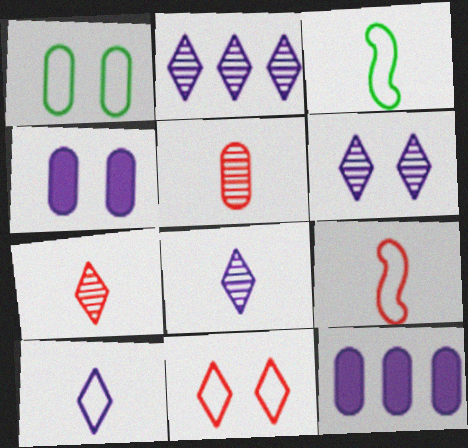[[1, 5, 12], 
[2, 6, 8]]